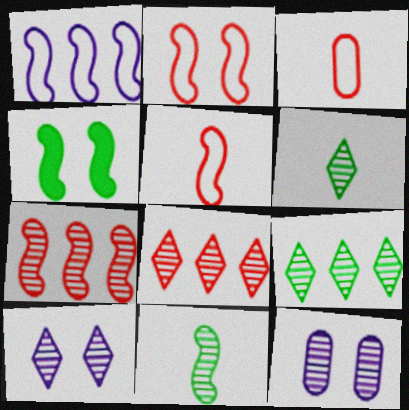[[6, 7, 12], 
[6, 8, 10], 
[8, 11, 12]]